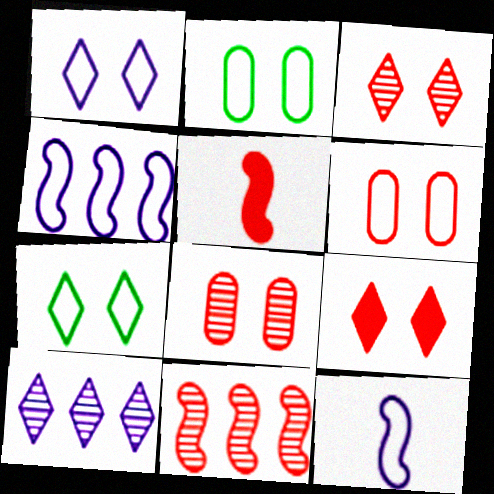[[2, 5, 10]]